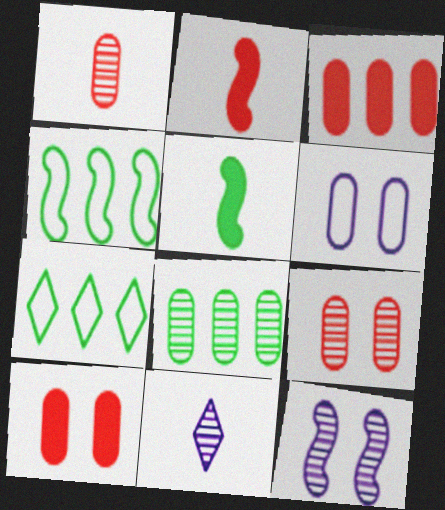[[2, 4, 12], 
[4, 10, 11]]